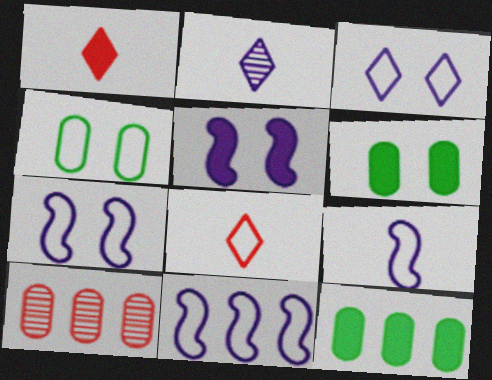[[1, 5, 12], 
[4, 8, 11], 
[7, 9, 11]]